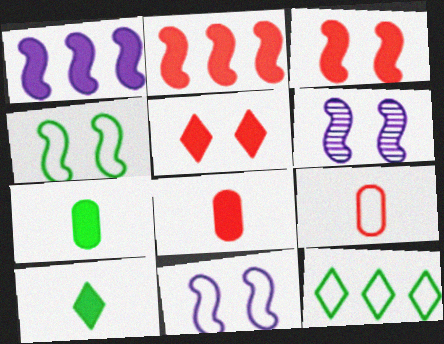[[1, 5, 7], 
[2, 5, 8], 
[3, 4, 6], 
[6, 8, 12], 
[9, 11, 12]]